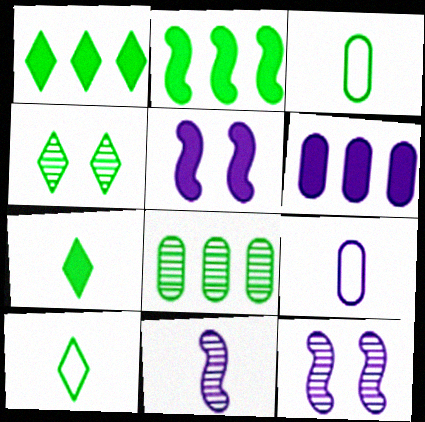[[1, 4, 10], 
[2, 3, 4]]